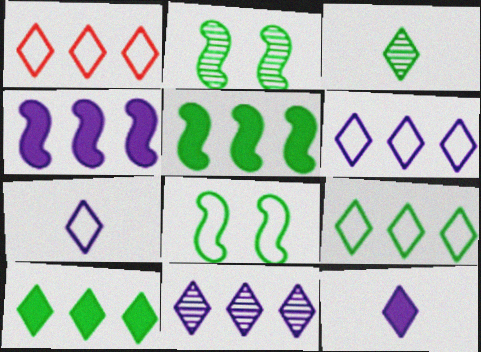[[1, 6, 9], 
[1, 10, 11]]